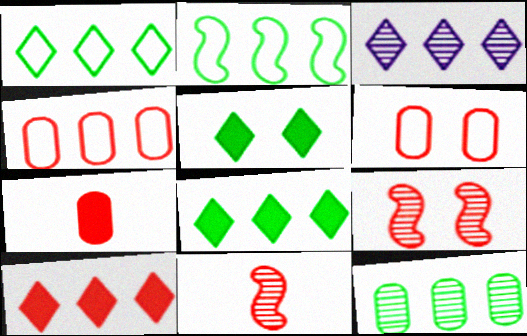[[1, 3, 10], 
[2, 8, 12], 
[6, 10, 11]]